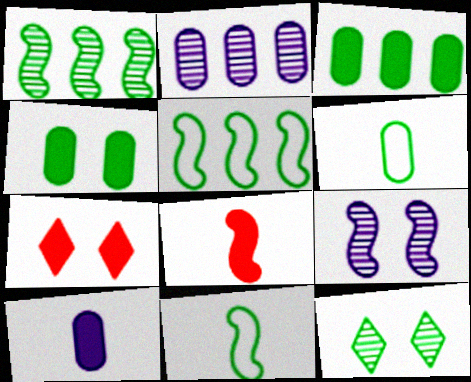[[2, 7, 11], 
[3, 11, 12], 
[5, 8, 9]]